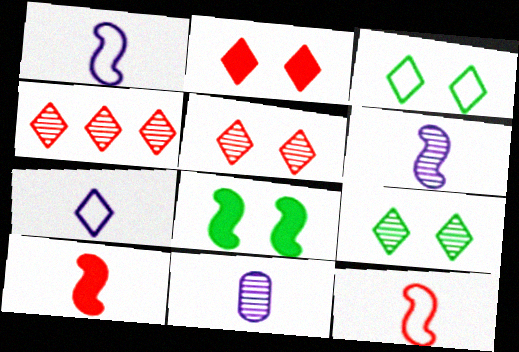[]